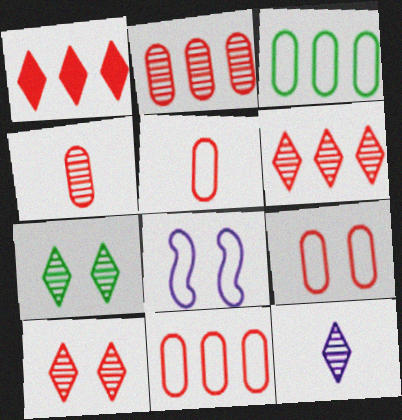[[5, 9, 11], 
[6, 7, 12]]